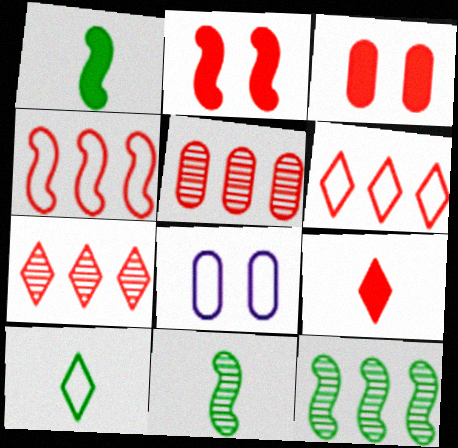[[1, 7, 8], 
[4, 8, 10], 
[8, 9, 12]]